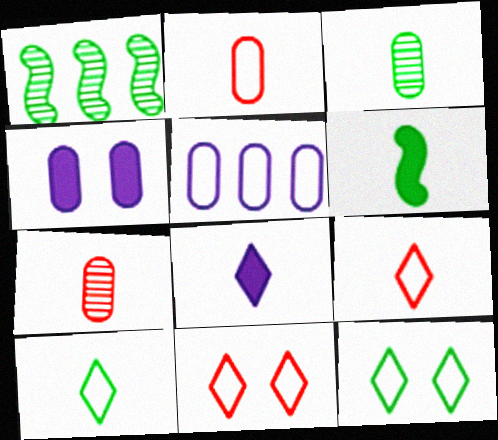[[1, 4, 9], 
[3, 6, 10]]